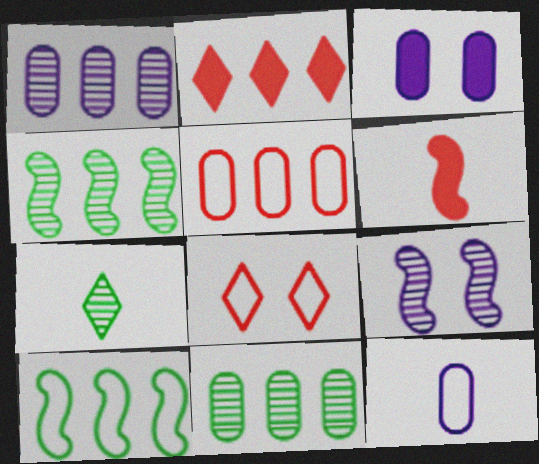[[1, 2, 10], 
[1, 3, 12], 
[6, 7, 12], 
[6, 9, 10], 
[8, 10, 12]]